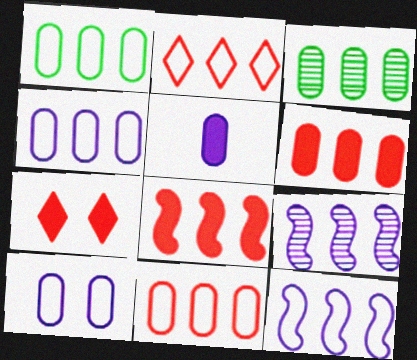[[1, 2, 12], 
[1, 4, 11], 
[3, 4, 6]]